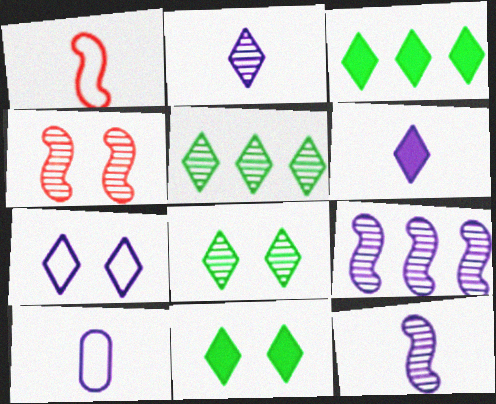[[3, 4, 10], 
[6, 10, 12]]